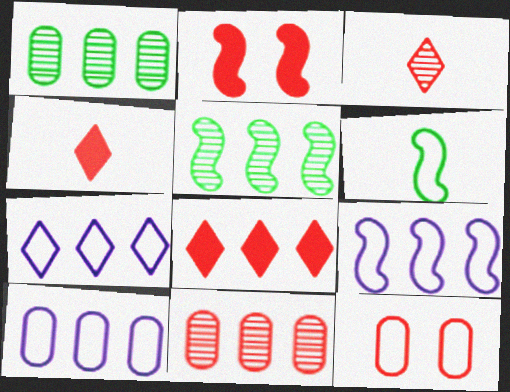[[1, 8, 9], 
[5, 8, 10], 
[6, 7, 12], 
[7, 9, 10]]